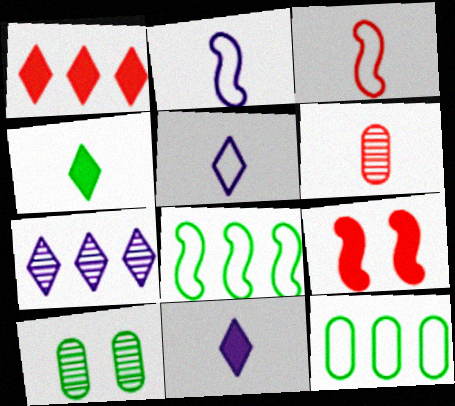[[1, 2, 10], 
[2, 4, 6], 
[4, 8, 10]]